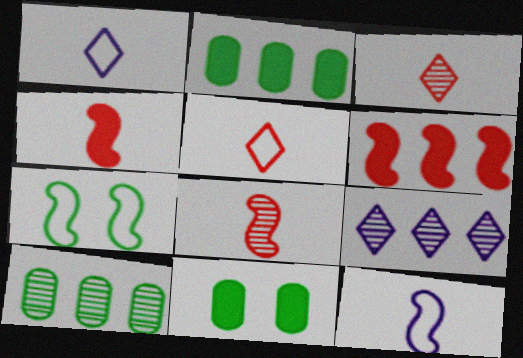[]